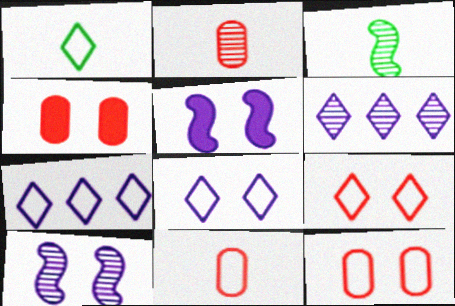[[1, 7, 9], 
[3, 4, 7]]